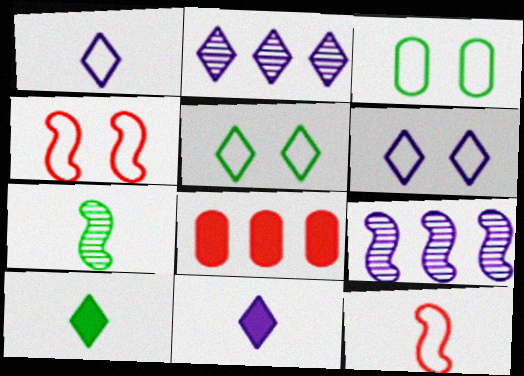[[2, 6, 11], 
[3, 4, 6], 
[6, 7, 8]]